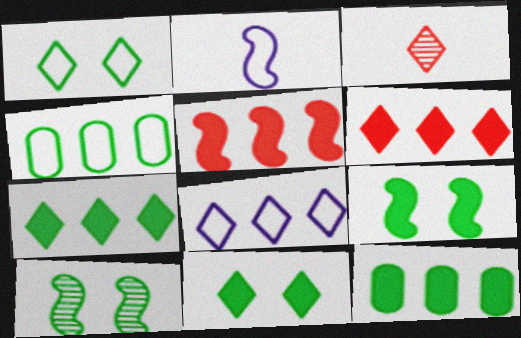[[2, 5, 10], 
[3, 8, 11]]